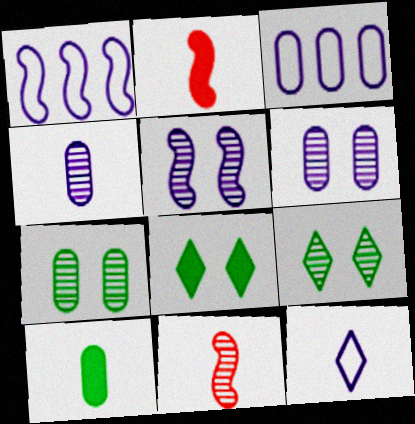[[2, 3, 9], 
[3, 8, 11], 
[10, 11, 12]]